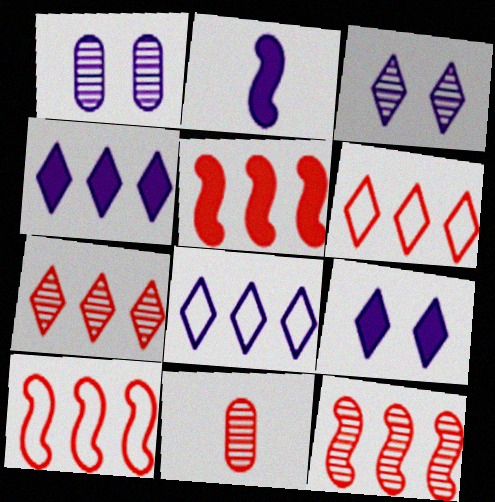[[1, 2, 8], 
[5, 10, 12]]